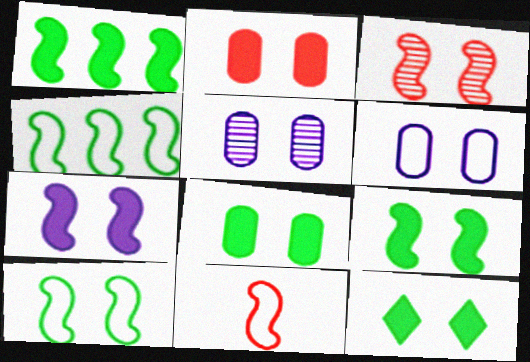[[2, 7, 12], 
[3, 6, 12], 
[3, 7, 10], 
[8, 9, 12]]